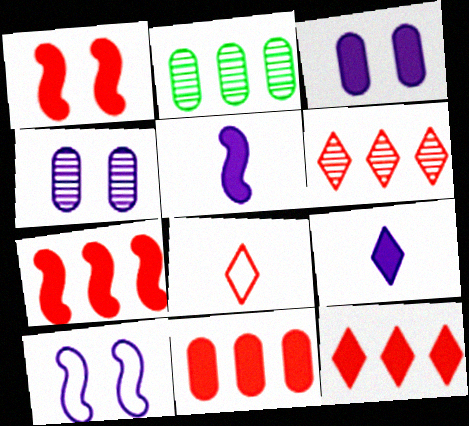[[7, 11, 12]]